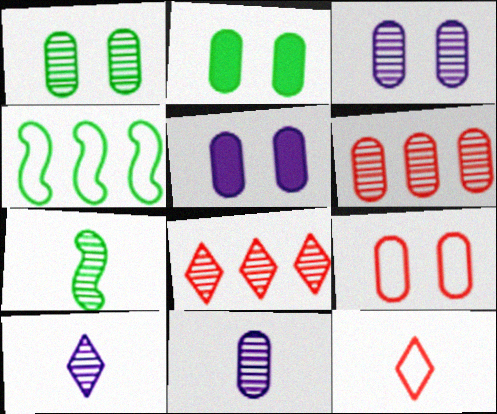[[1, 5, 9], 
[1, 6, 11], 
[2, 3, 9], 
[3, 7, 8]]